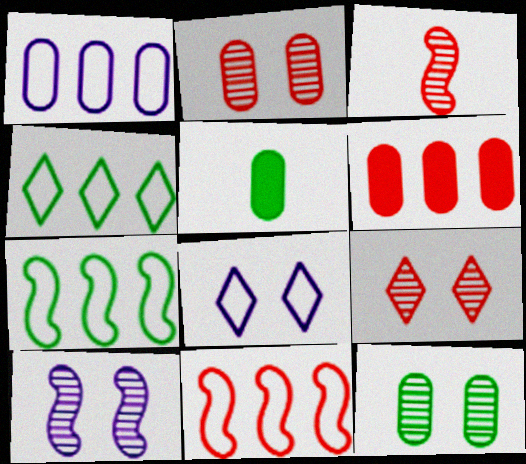[[1, 2, 5], 
[1, 4, 11], 
[9, 10, 12]]